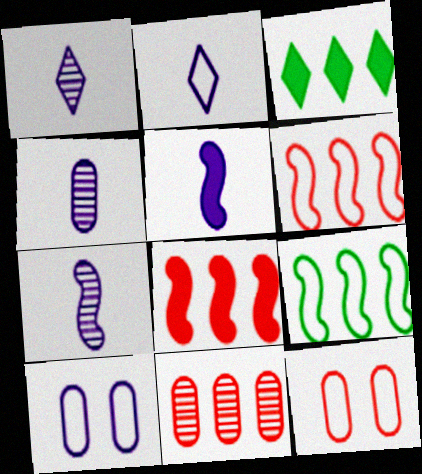[[1, 4, 7], 
[2, 4, 5], 
[2, 9, 12], 
[3, 7, 12]]